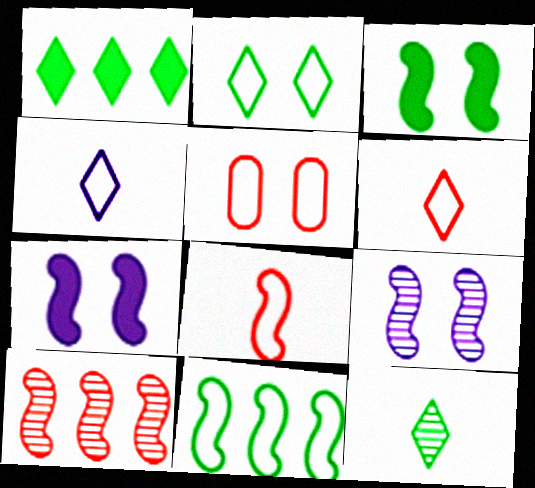[[1, 2, 12], 
[4, 5, 11]]